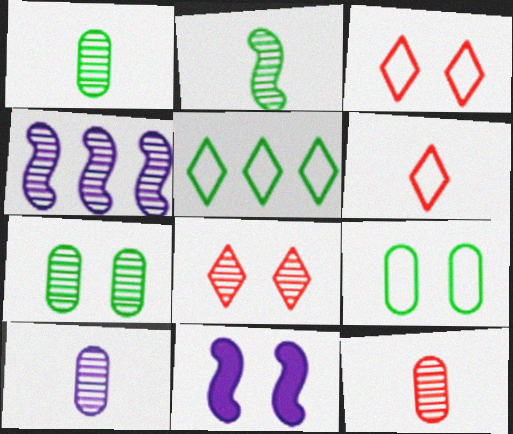[[1, 4, 8], 
[1, 10, 12], 
[3, 7, 11], 
[5, 11, 12], 
[8, 9, 11]]